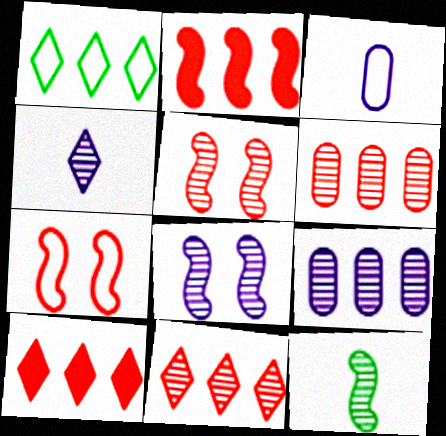[[1, 2, 9], 
[1, 3, 7], 
[4, 8, 9]]